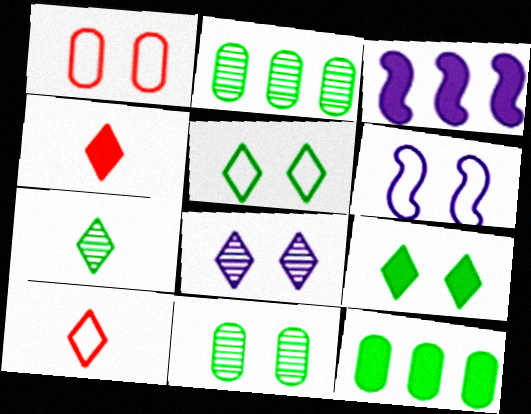[[1, 3, 7], 
[1, 5, 6], 
[2, 4, 6], 
[3, 10, 11]]